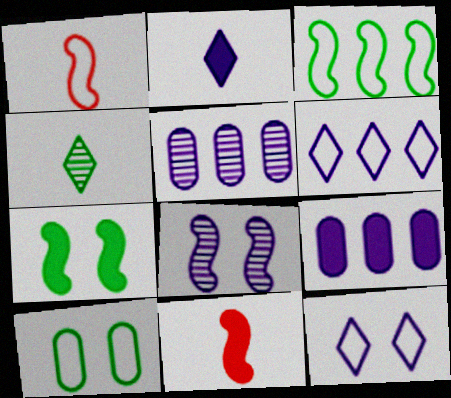[[1, 6, 10], 
[3, 8, 11]]